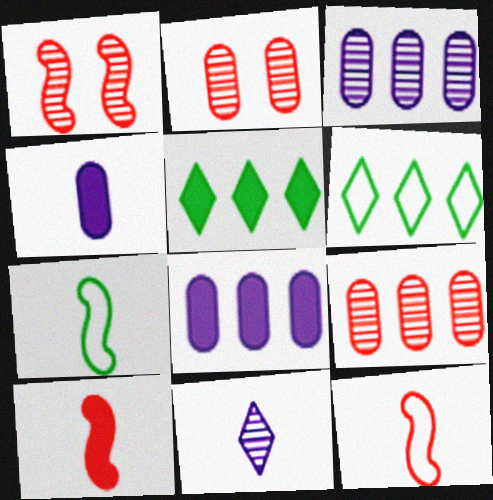[[1, 4, 6]]